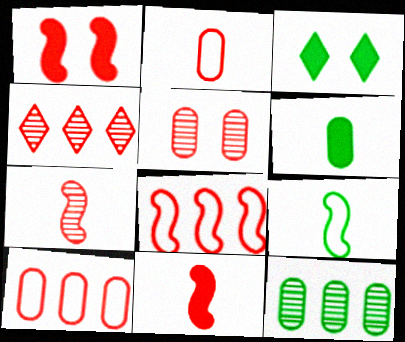[[1, 2, 4], 
[1, 7, 8], 
[3, 9, 12], 
[4, 5, 7]]